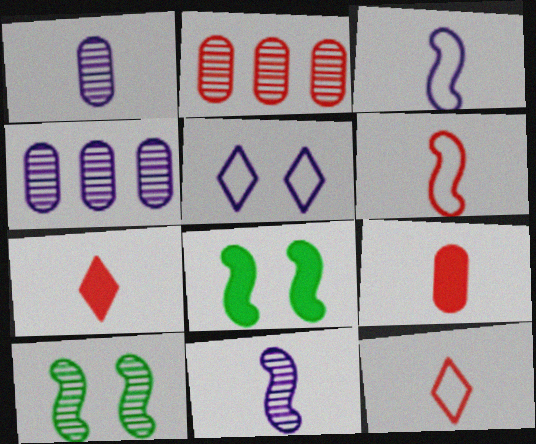[[4, 8, 12]]